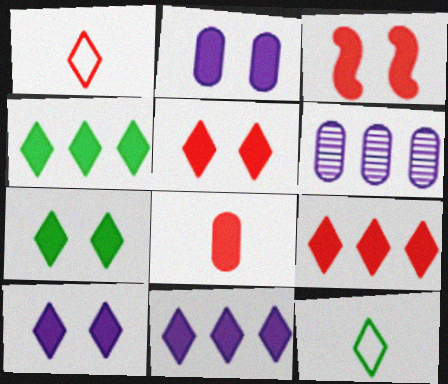[[2, 3, 7], 
[3, 6, 12], 
[3, 8, 9], 
[4, 9, 11], 
[5, 7, 10]]